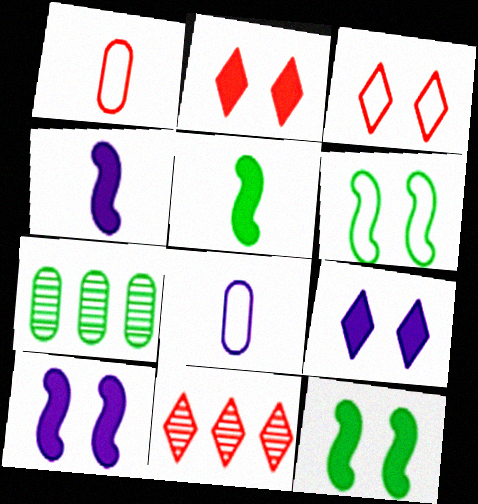[[3, 4, 7], 
[8, 11, 12]]